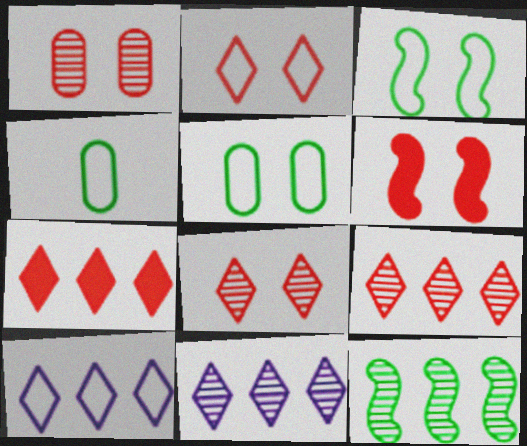[[1, 2, 6], 
[4, 6, 11]]